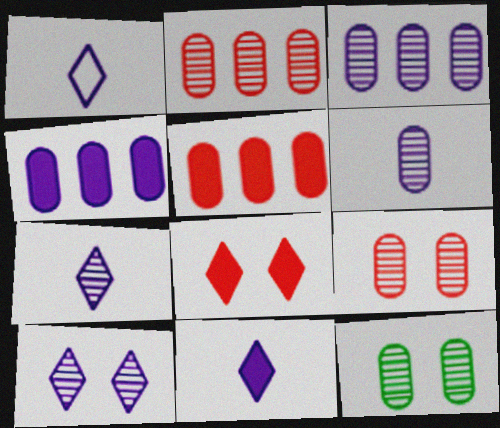[[1, 7, 11], 
[2, 6, 12]]